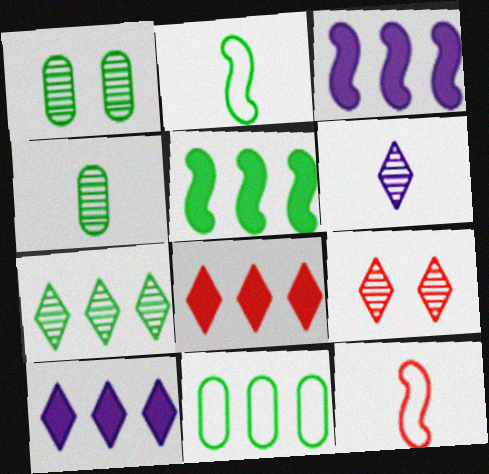[[1, 10, 12], 
[5, 7, 11], 
[6, 7, 9]]